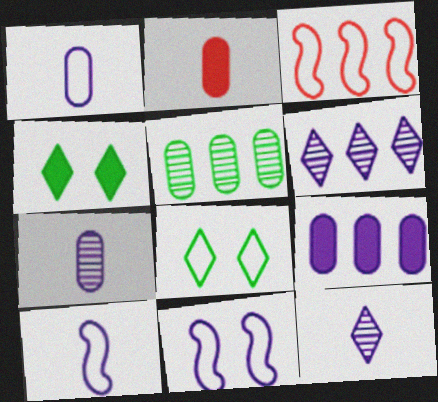[[1, 3, 8], 
[3, 4, 7], 
[9, 11, 12]]